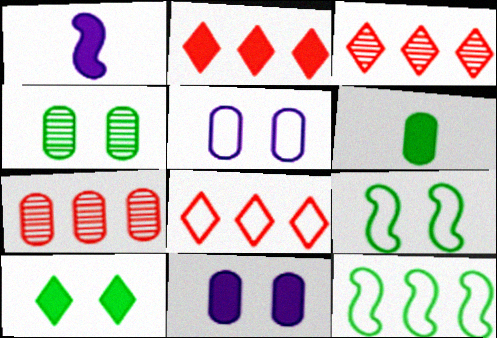[[1, 4, 8], 
[2, 3, 8], 
[4, 9, 10], 
[5, 6, 7]]